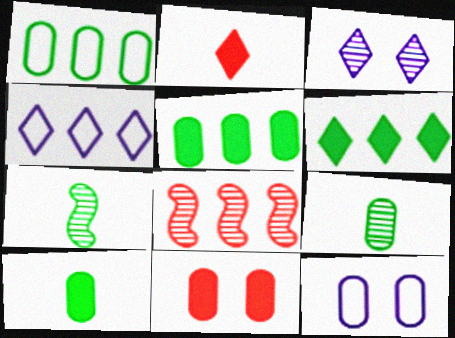[[3, 8, 9], 
[4, 5, 8], 
[4, 7, 11]]